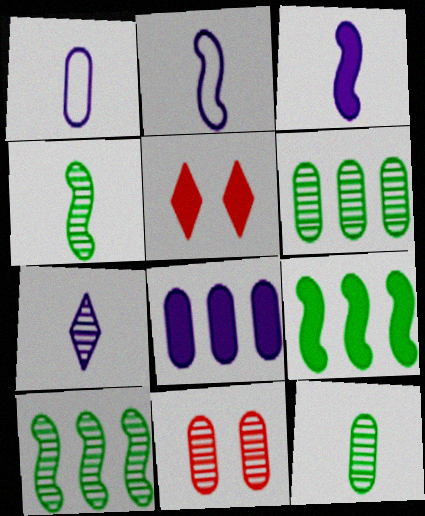[[1, 3, 7], 
[1, 5, 10], 
[2, 5, 6], 
[7, 10, 11]]